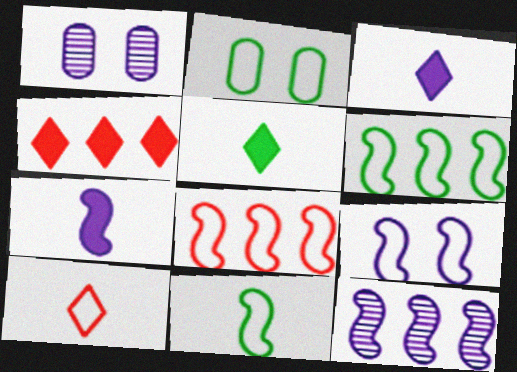[[1, 4, 11], 
[1, 5, 8], 
[7, 9, 12], 
[8, 9, 11]]